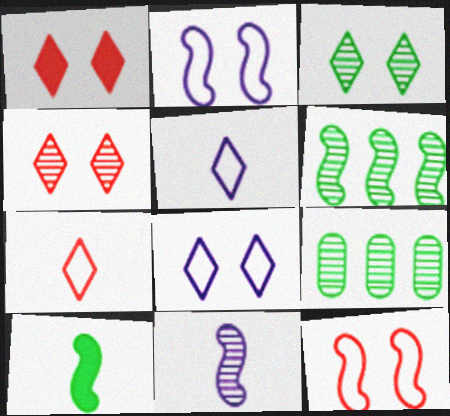[[1, 3, 8], 
[4, 9, 11]]